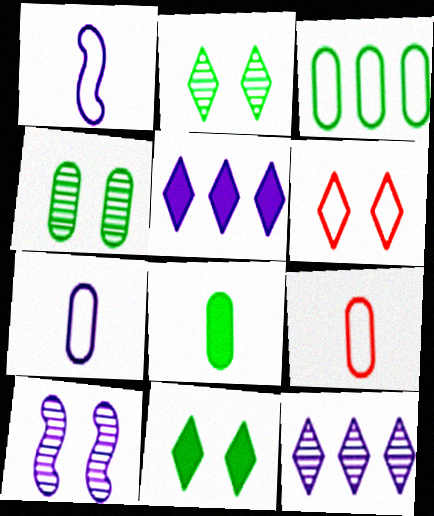[[1, 3, 6], 
[3, 4, 8], 
[5, 7, 10]]